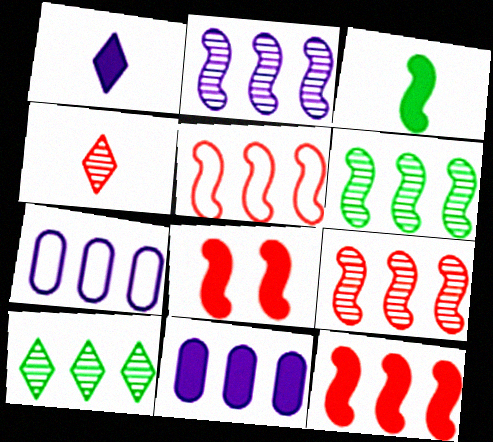[[2, 6, 9], 
[5, 9, 12], 
[5, 10, 11], 
[7, 10, 12]]